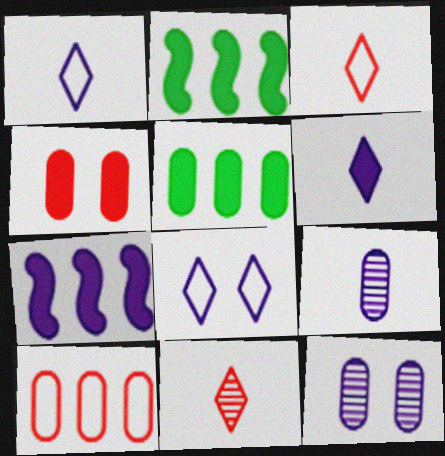[[1, 7, 12], 
[2, 3, 12], 
[2, 4, 6], 
[7, 8, 9]]